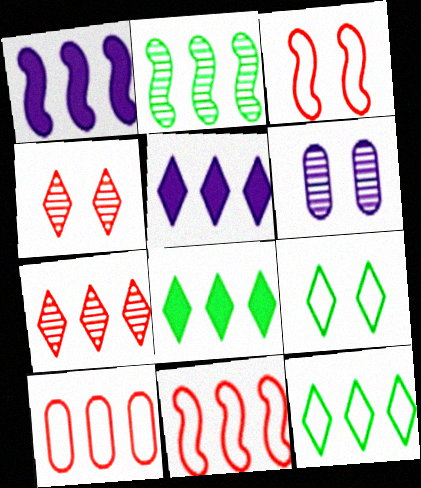[[1, 2, 11], 
[2, 5, 10], 
[5, 7, 12]]